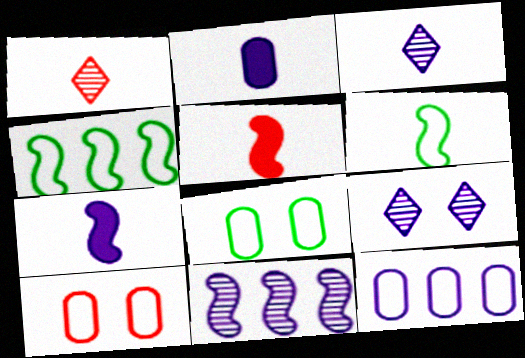[[1, 2, 6], 
[7, 9, 12]]